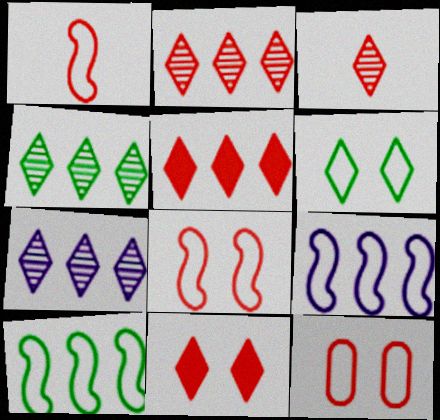[[2, 4, 7]]